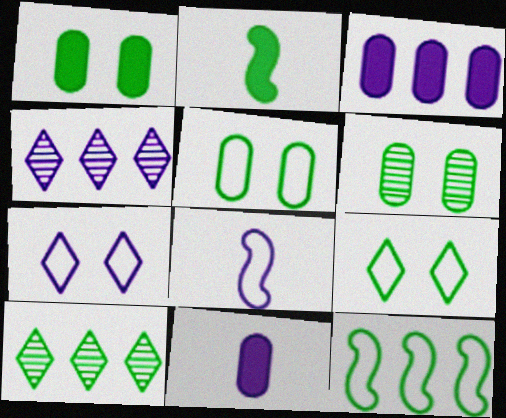[[1, 5, 6], 
[2, 5, 10]]